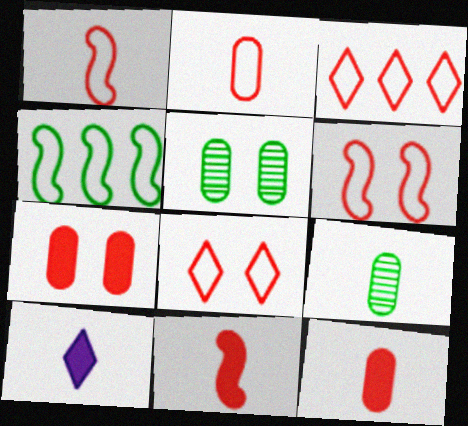[[1, 9, 10], 
[2, 3, 6]]